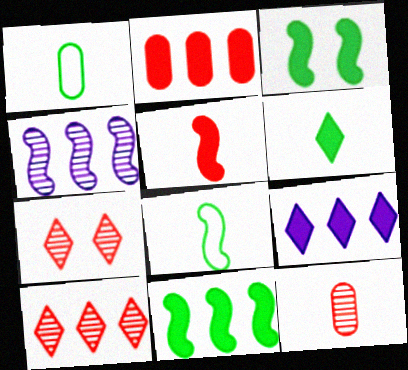[[2, 9, 11]]